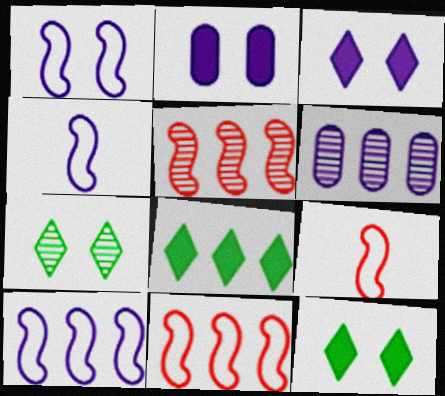[[1, 4, 10], 
[3, 4, 6], 
[6, 8, 11], 
[6, 9, 12]]